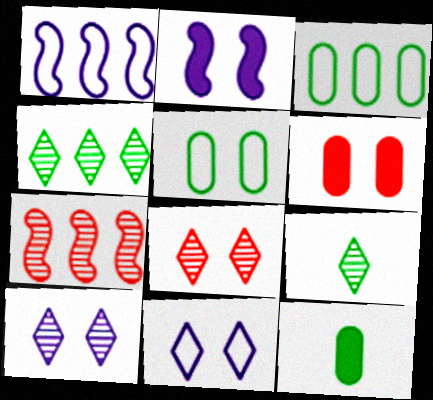[[1, 6, 9], 
[1, 8, 12], 
[2, 5, 8], 
[7, 11, 12]]